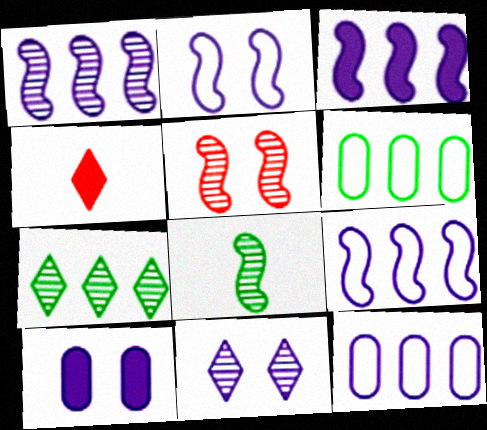[[1, 3, 9], 
[1, 5, 8], 
[2, 10, 11]]